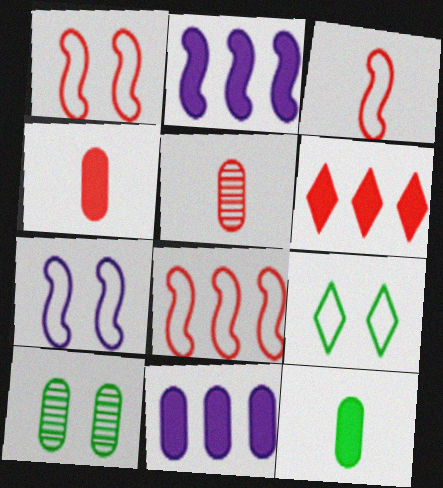[[1, 3, 8], 
[1, 5, 6], 
[2, 5, 9]]